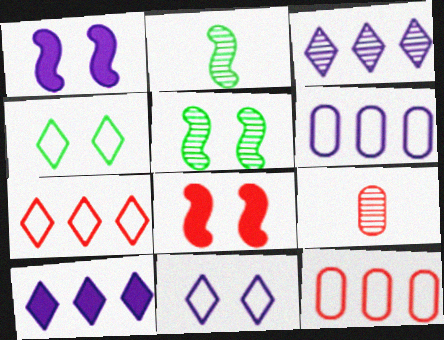[[3, 5, 9], 
[7, 8, 9]]